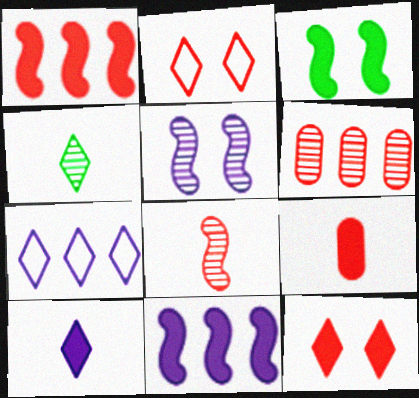[[1, 9, 12], 
[4, 5, 6], 
[4, 7, 12]]